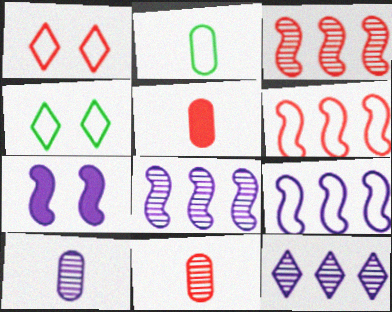[[1, 2, 9], 
[1, 3, 5], 
[2, 5, 10], 
[4, 5, 8]]